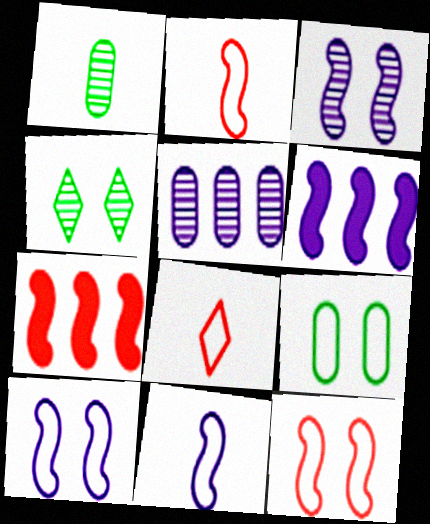[[3, 6, 11]]